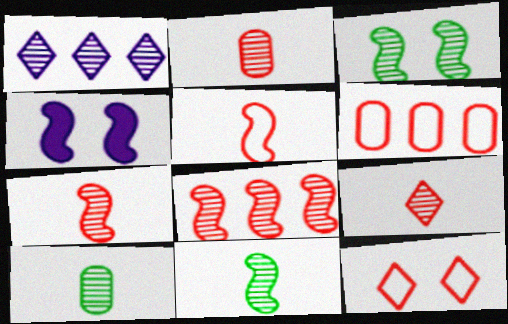[[1, 2, 3], 
[2, 7, 9], 
[5, 6, 12]]